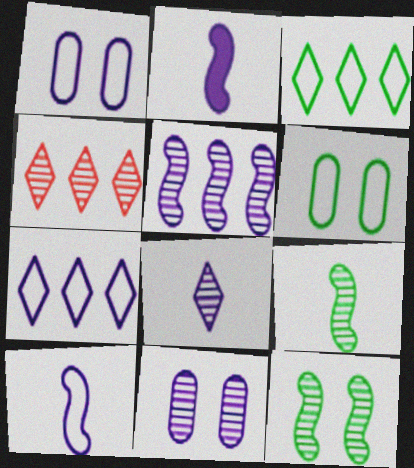[[1, 7, 10], 
[2, 4, 6], 
[2, 7, 11], 
[4, 9, 11], 
[5, 8, 11]]